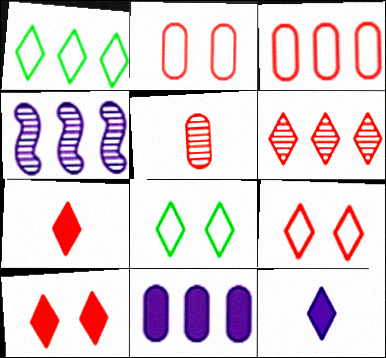[[6, 7, 9], 
[6, 8, 12]]